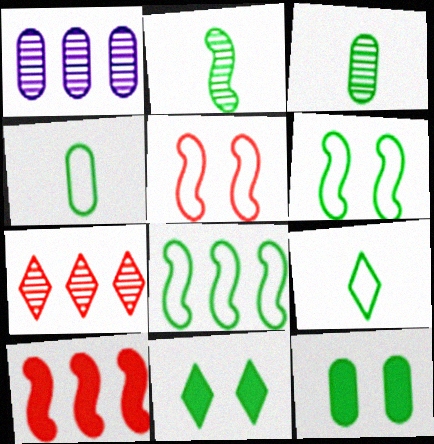[[3, 8, 11]]